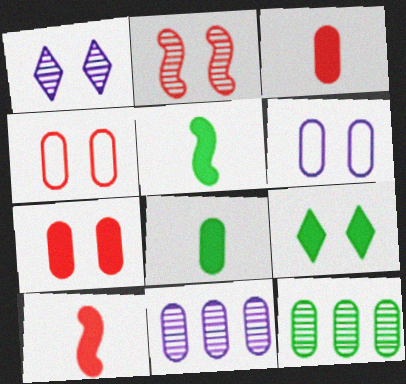[[2, 6, 9], 
[3, 6, 12], 
[4, 8, 11]]